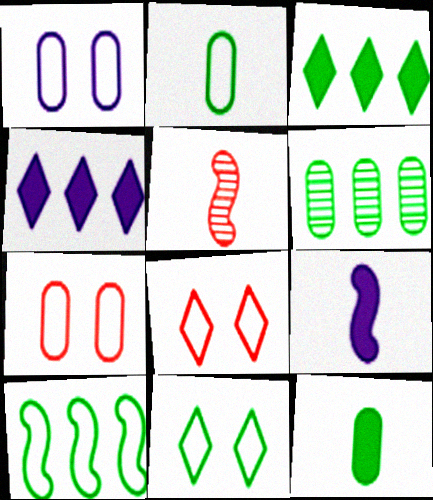[[1, 3, 5], 
[2, 10, 11], 
[3, 6, 10], 
[6, 8, 9]]